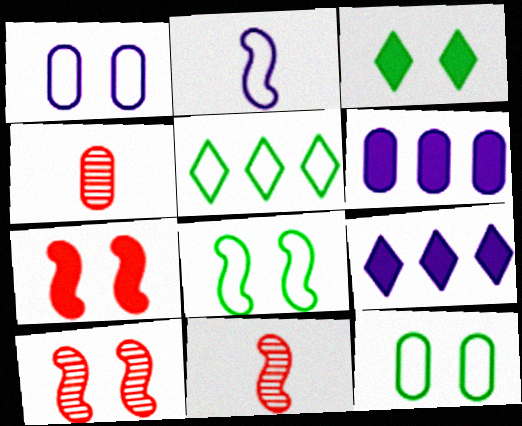[[1, 3, 10], 
[4, 6, 12], 
[4, 8, 9], 
[9, 11, 12]]